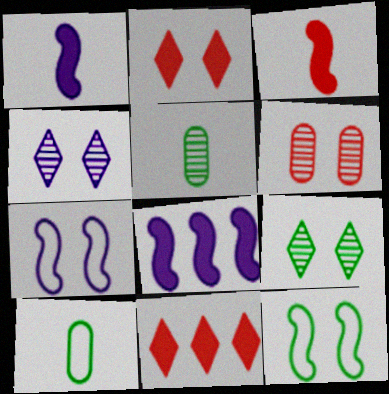[[5, 7, 11]]